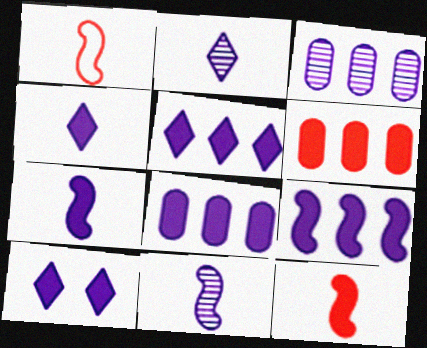[[4, 5, 10], 
[5, 8, 9], 
[7, 8, 10]]